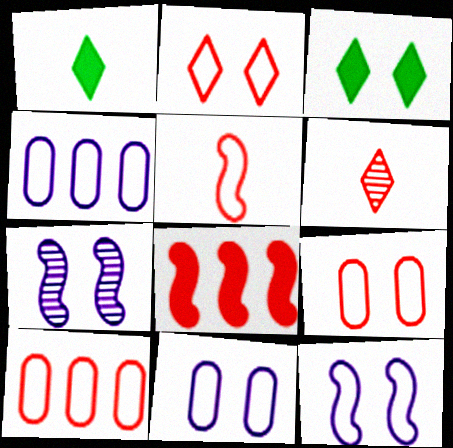[[1, 7, 10], 
[2, 5, 10], 
[3, 7, 9], 
[6, 8, 9]]